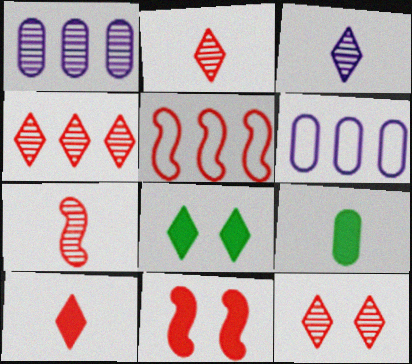[[2, 4, 12], 
[5, 7, 11], 
[6, 7, 8]]